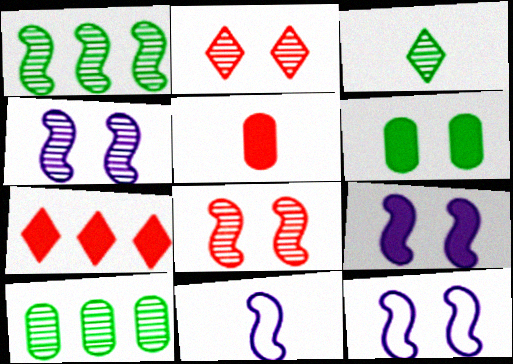[[2, 6, 12], 
[3, 5, 11], 
[4, 9, 12]]